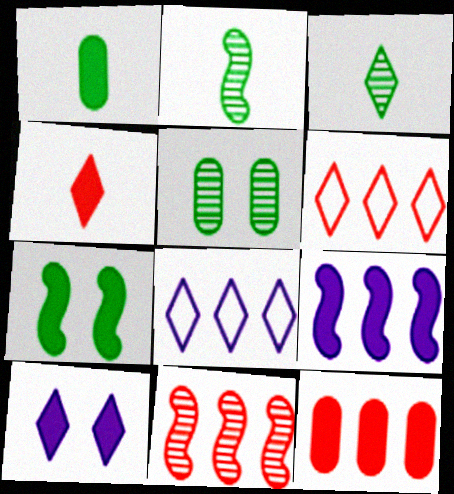[[3, 6, 10], 
[6, 11, 12]]